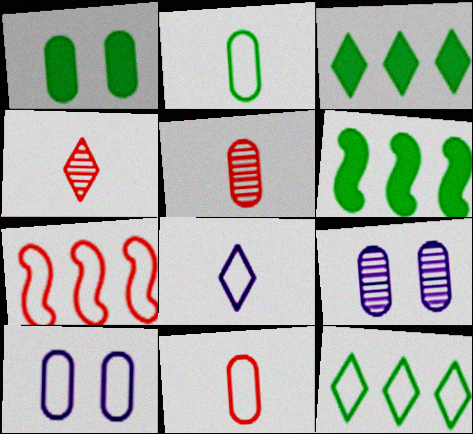[[4, 6, 10]]